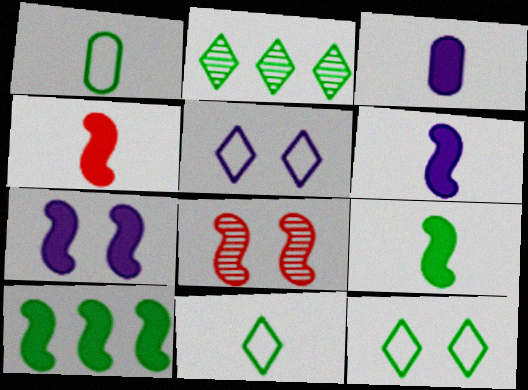[[4, 6, 9], 
[4, 7, 10]]